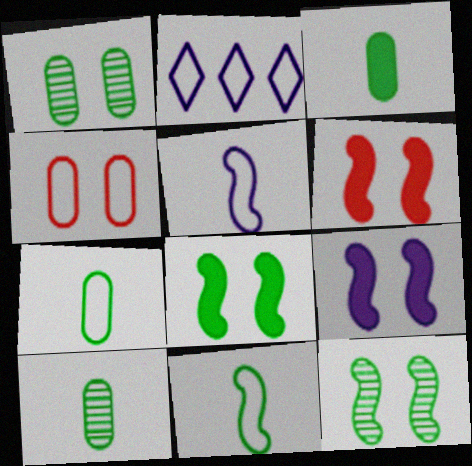[[2, 4, 11], 
[2, 6, 10], 
[3, 7, 10], 
[6, 8, 9]]